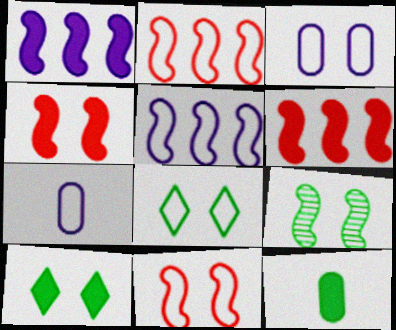[[2, 7, 8], 
[3, 8, 11]]